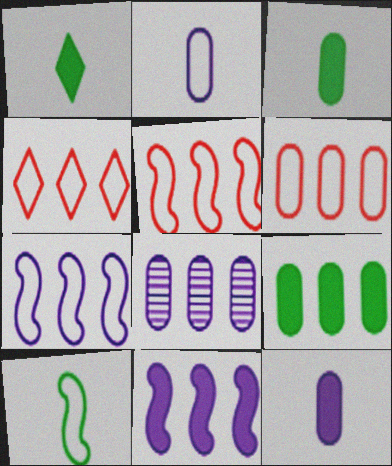[[4, 5, 6], 
[6, 8, 9]]